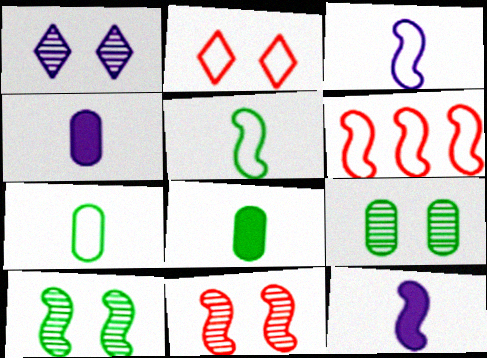[[1, 6, 8], 
[1, 9, 11], 
[6, 10, 12]]